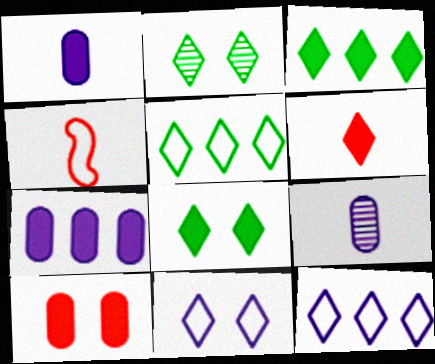[[2, 4, 7], 
[2, 6, 12]]